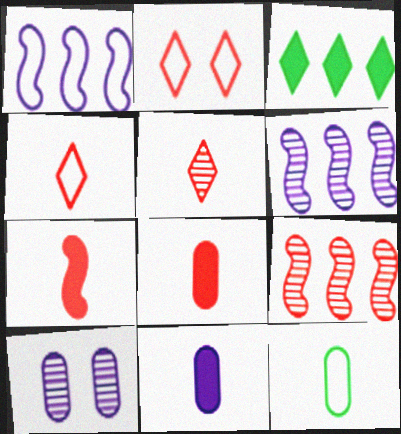[[1, 2, 12], 
[2, 8, 9]]